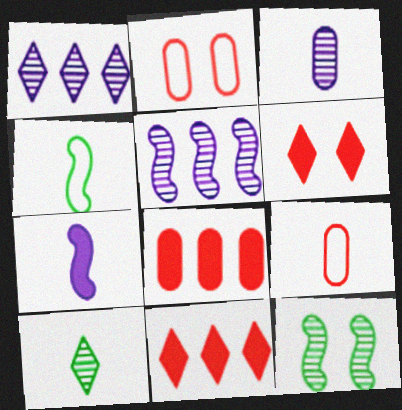[[7, 9, 10]]